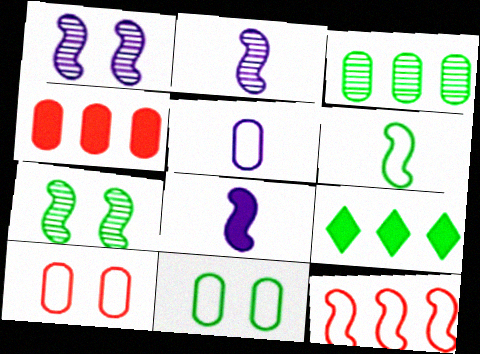[[2, 9, 10], 
[7, 8, 12]]